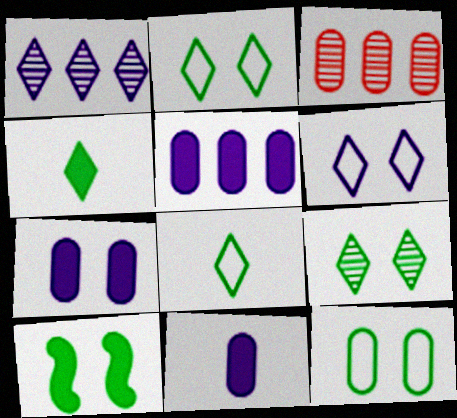[[3, 11, 12], 
[5, 7, 11], 
[9, 10, 12]]